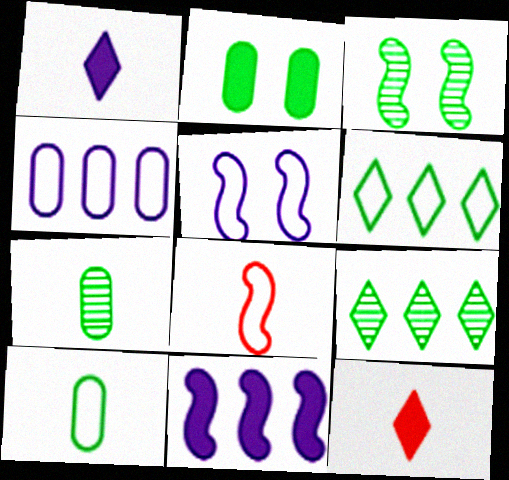[[1, 7, 8], 
[2, 11, 12], 
[3, 4, 12], 
[3, 7, 9], 
[3, 8, 11]]